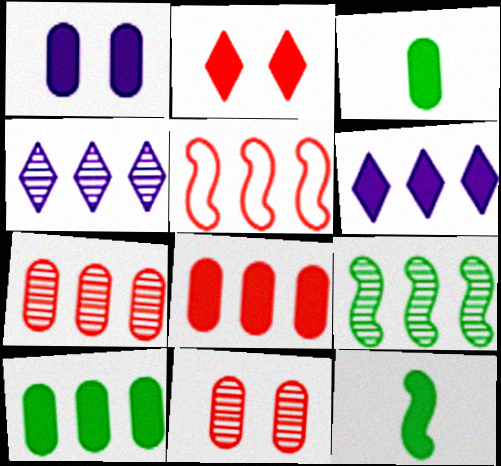[[1, 3, 8], 
[4, 5, 10], 
[4, 7, 9]]